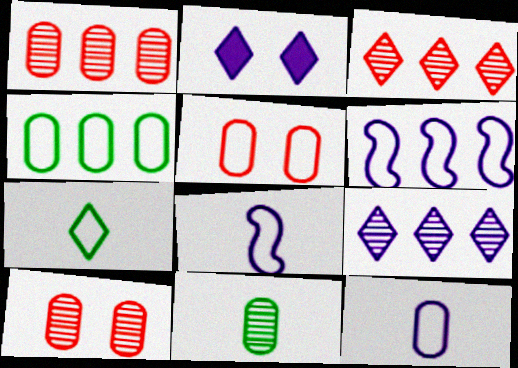[[2, 3, 7], 
[4, 5, 12], 
[5, 6, 7]]